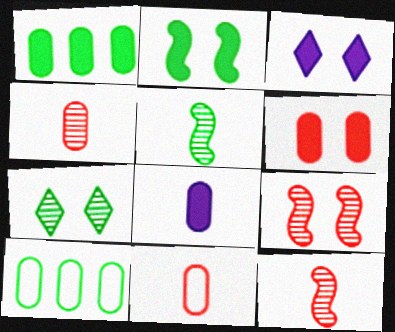[[1, 6, 8], 
[2, 3, 6], 
[3, 10, 12]]